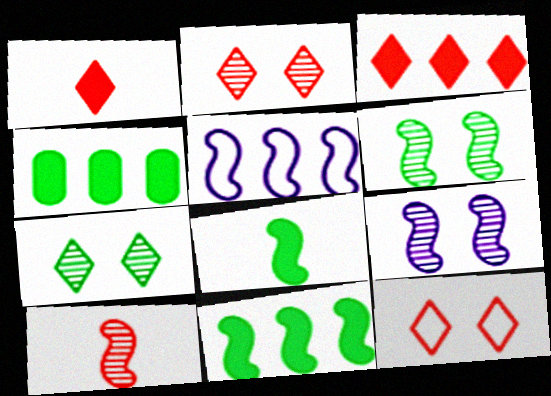[]